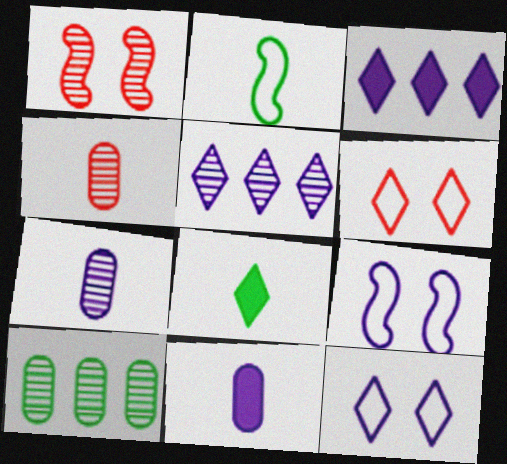[[3, 7, 9], 
[5, 6, 8], 
[5, 9, 11]]